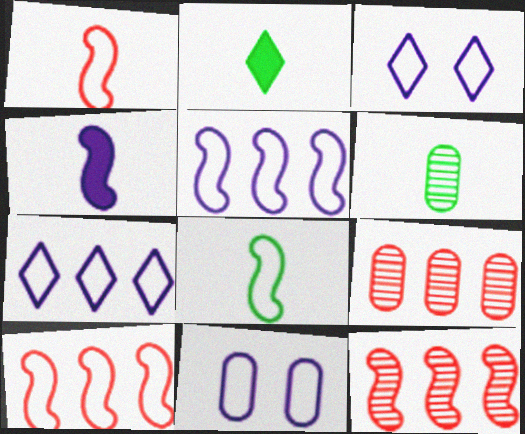[[2, 6, 8], 
[2, 11, 12]]